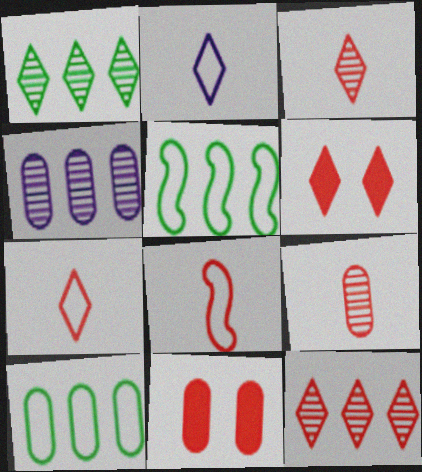[[1, 2, 6], 
[6, 7, 12], 
[8, 11, 12]]